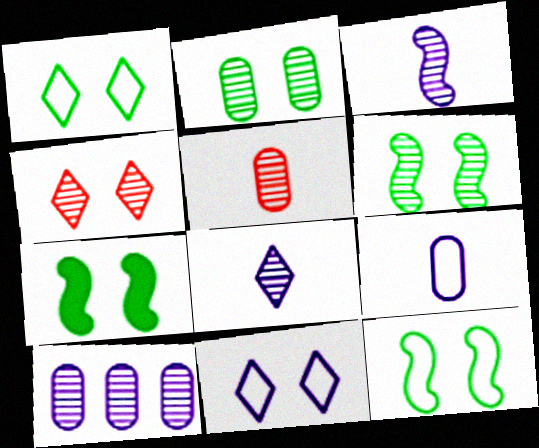[[1, 2, 7], 
[2, 5, 10], 
[6, 7, 12]]